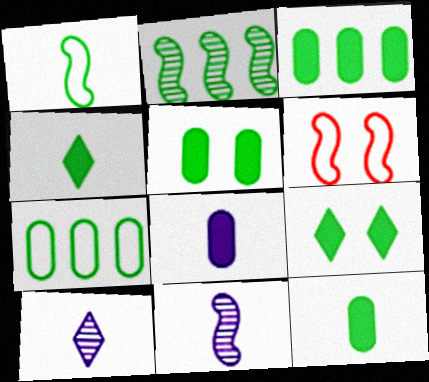[[3, 5, 12], 
[3, 6, 10]]